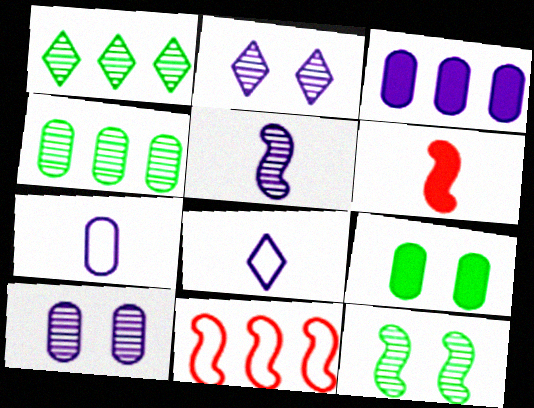[[1, 3, 11], 
[3, 7, 10]]